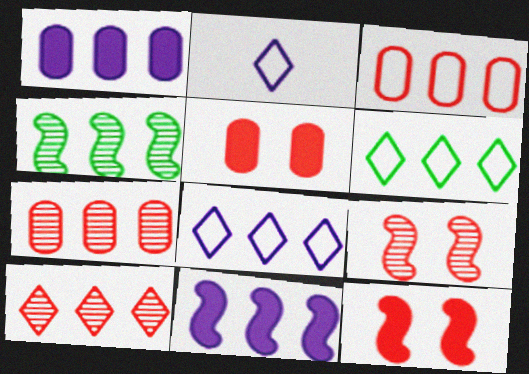[[2, 4, 5], 
[6, 7, 11]]